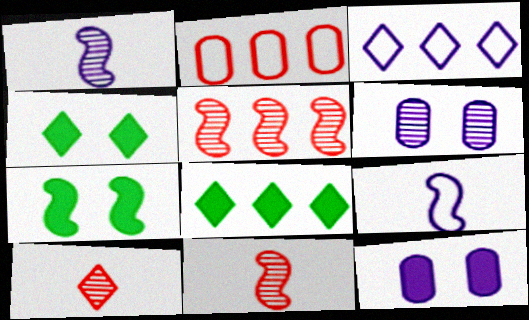[[1, 2, 4], 
[1, 3, 12], 
[3, 4, 10], 
[5, 7, 9]]